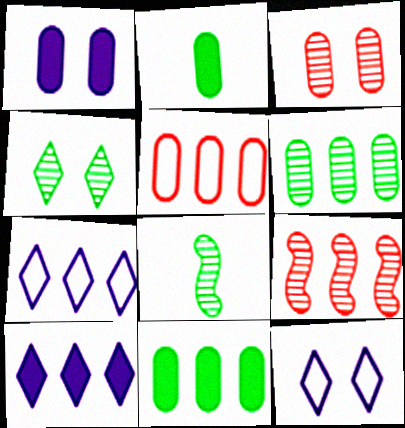[[2, 9, 12], 
[4, 6, 8], 
[7, 9, 11]]